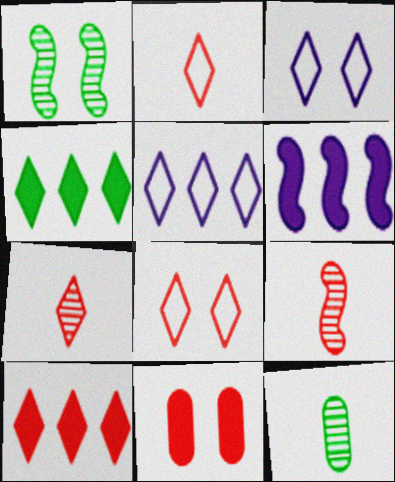[[1, 3, 11], 
[3, 4, 7], 
[6, 8, 12], 
[7, 8, 10]]